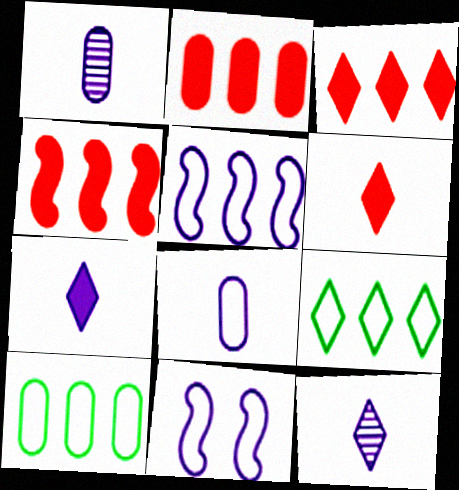[[2, 3, 4]]